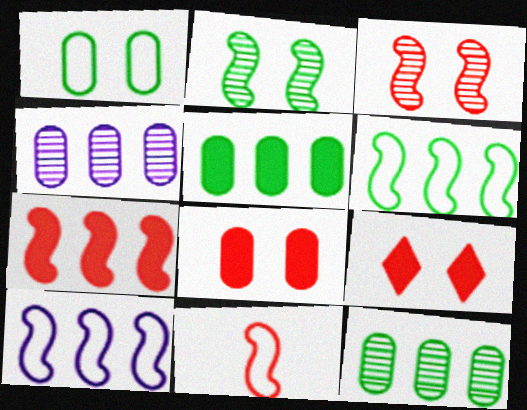[[3, 7, 11]]